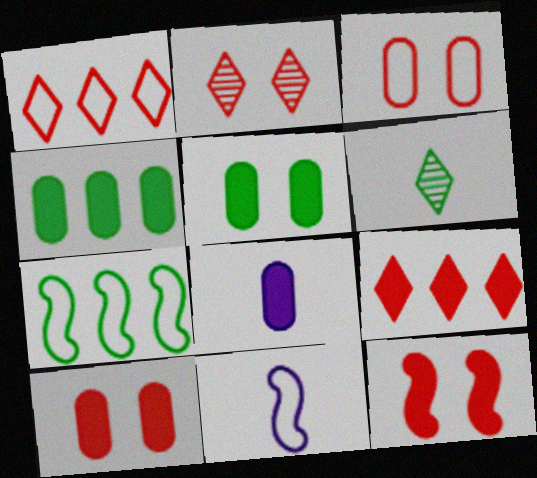[[2, 3, 12], 
[2, 4, 11], 
[2, 7, 8], 
[4, 8, 10], 
[5, 6, 7]]